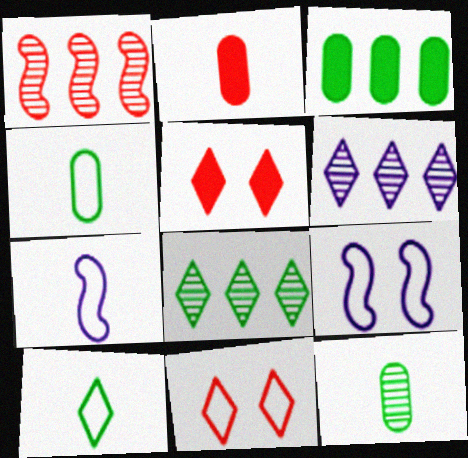[[1, 2, 11], 
[2, 8, 9], 
[5, 6, 10]]